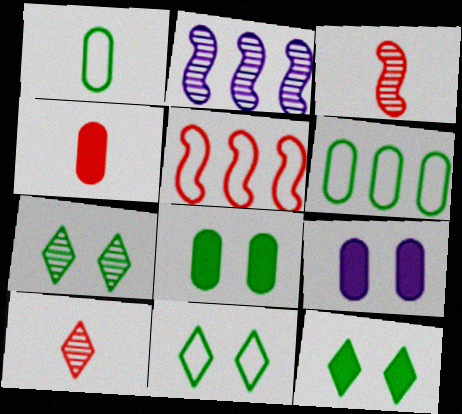[[2, 4, 11], 
[7, 11, 12]]